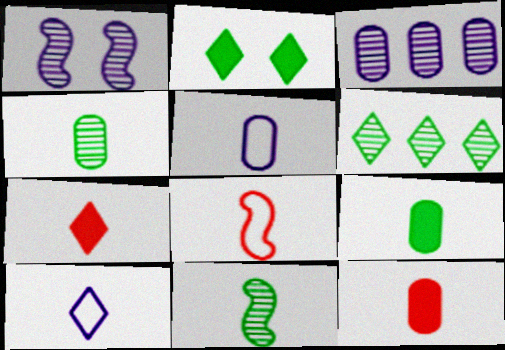[[2, 3, 8], 
[4, 5, 12], 
[5, 7, 11], 
[10, 11, 12]]